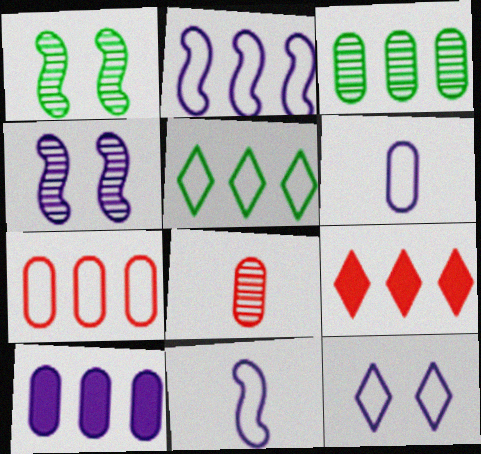[[1, 6, 9], 
[2, 3, 9], 
[2, 5, 7], 
[2, 6, 12], 
[3, 7, 10]]